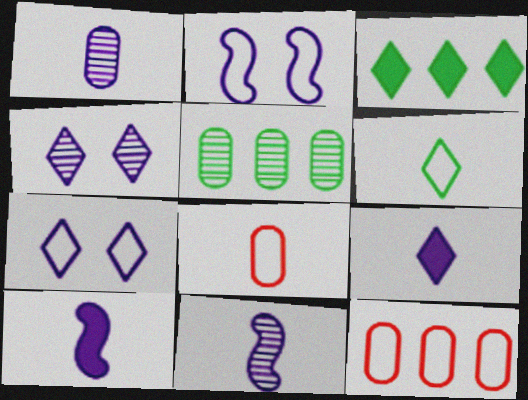[[2, 6, 12]]